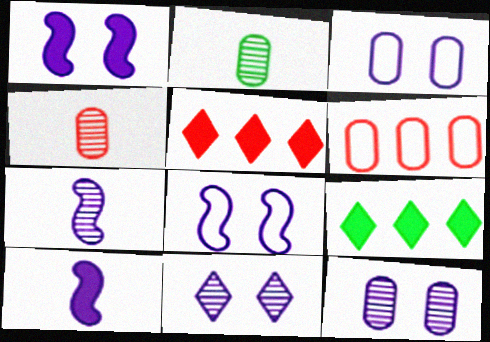[[1, 3, 11], 
[2, 5, 8], 
[4, 8, 9]]